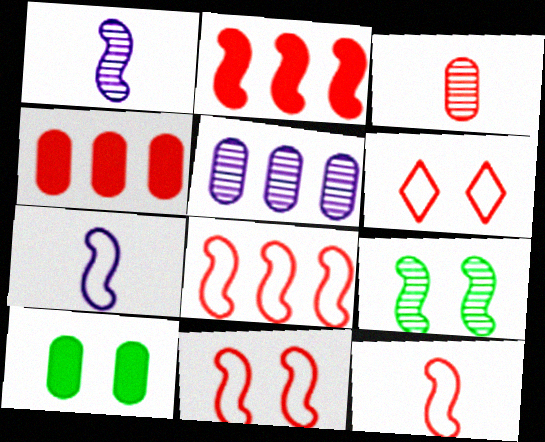[[2, 3, 6], 
[2, 7, 9], 
[8, 11, 12]]